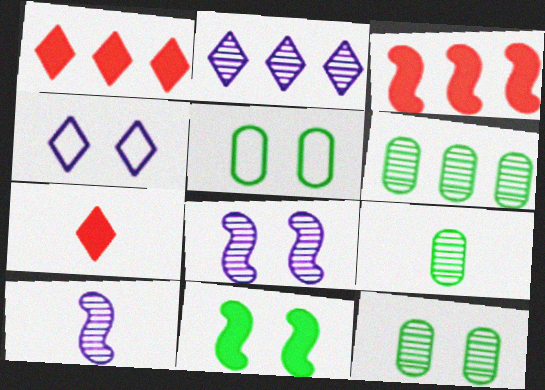[[1, 5, 10], 
[3, 4, 9], 
[6, 9, 12]]